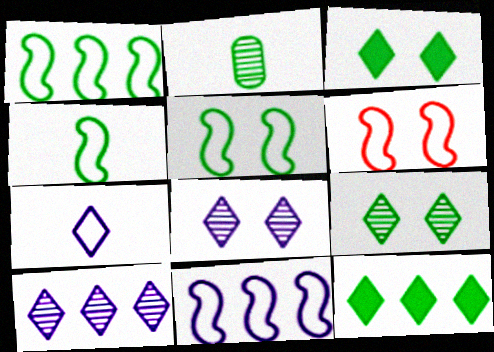[[1, 2, 3], 
[1, 4, 5], 
[2, 5, 12], 
[4, 6, 11]]